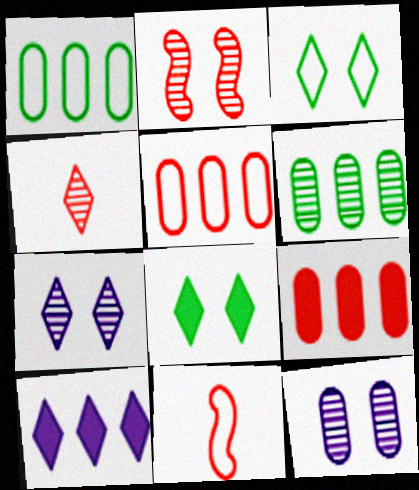[[3, 4, 10]]